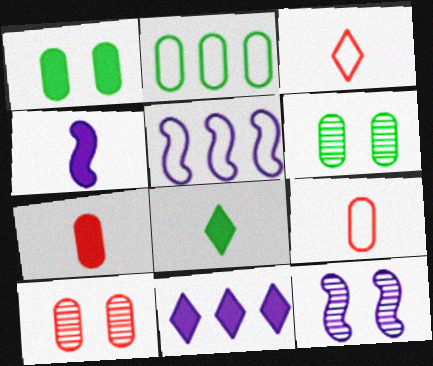[[4, 5, 12], 
[4, 7, 8], 
[5, 8, 10]]